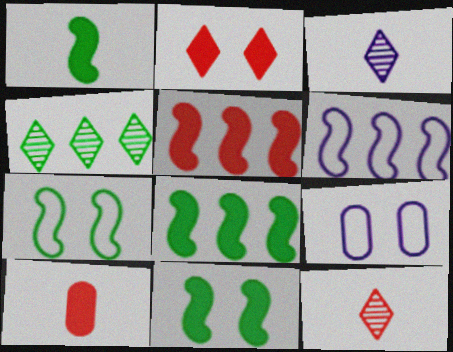[[1, 8, 11], 
[2, 5, 10], 
[8, 9, 12]]